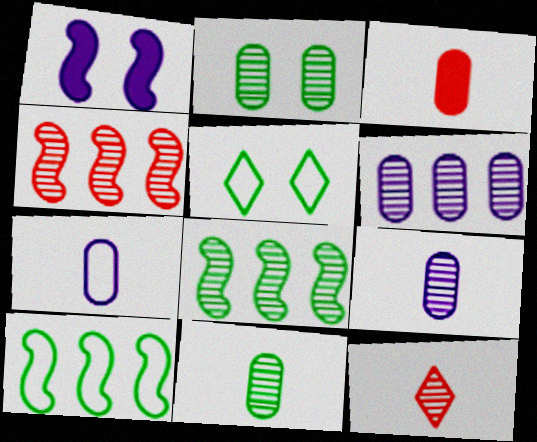[[3, 7, 11]]